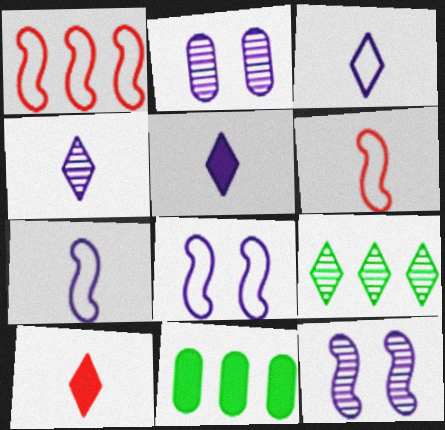[[3, 4, 5]]